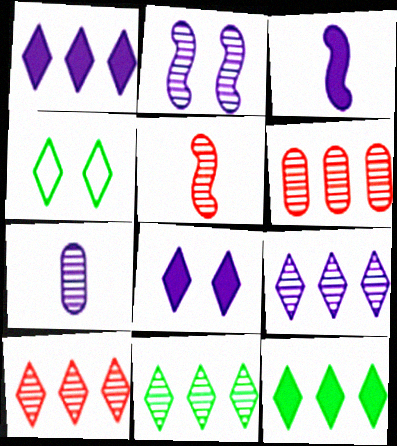[[2, 7, 9], 
[3, 4, 6], 
[9, 10, 11]]